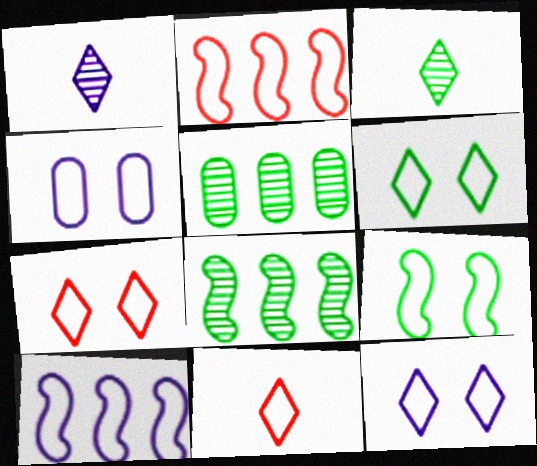[[4, 7, 9], 
[6, 7, 12]]